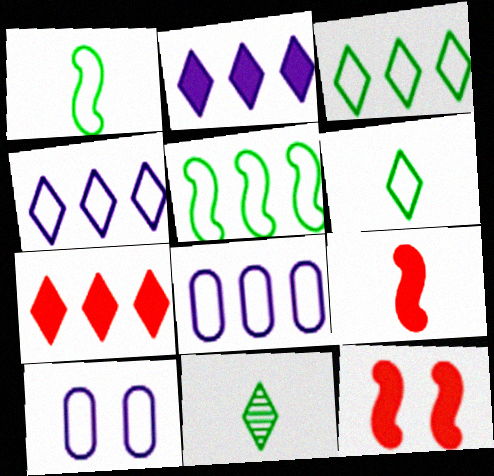[[8, 11, 12]]